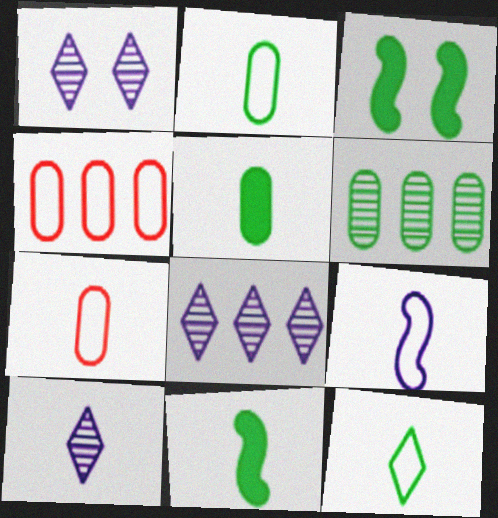[[1, 4, 11], 
[1, 8, 10], 
[3, 4, 10], 
[3, 6, 12], 
[3, 7, 8], 
[7, 9, 12], 
[7, 10, 11]]